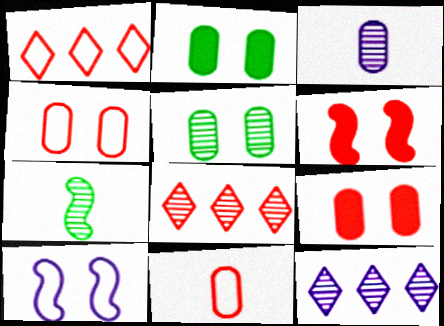[[6, 8, 11]]